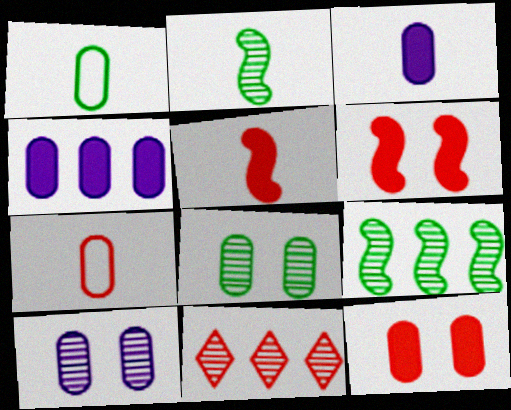[[2, 10, 11], 
[4, 7, 8], 
[6, 7, 11]]